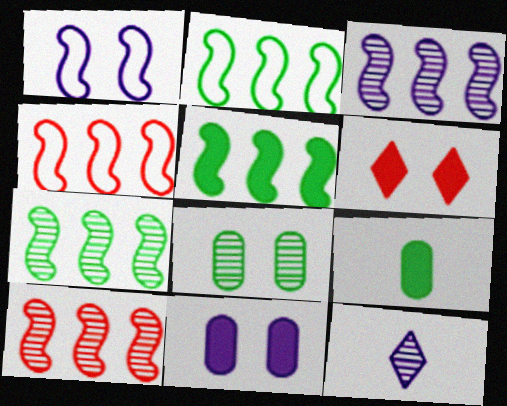[[1, 6, 8], 
[2, 5, 7], 
[3, 4, 5], 
[3, 7, 10], 
[8, 10, 12]]